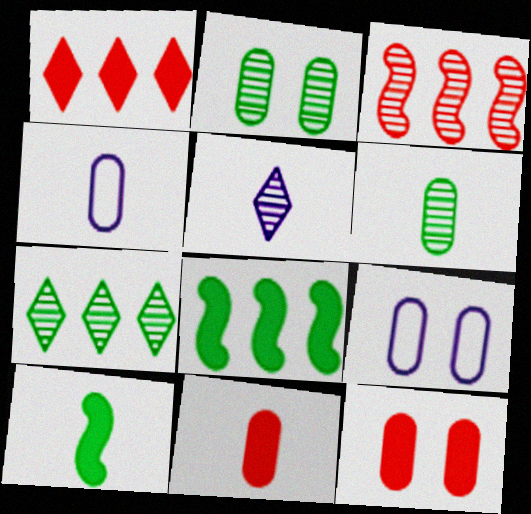[[2, 3, 5], 
[2, 9, 12], 
[4, 6, 11]]